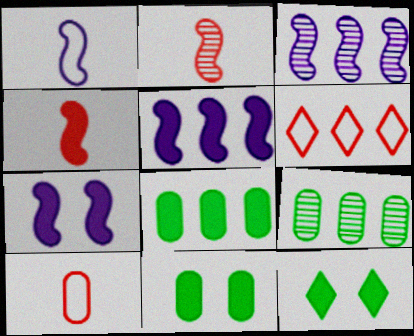[[1, 3, 7], 
[3, 6, 8], 
[3, 10, 12], 
[5, 6, 9]]